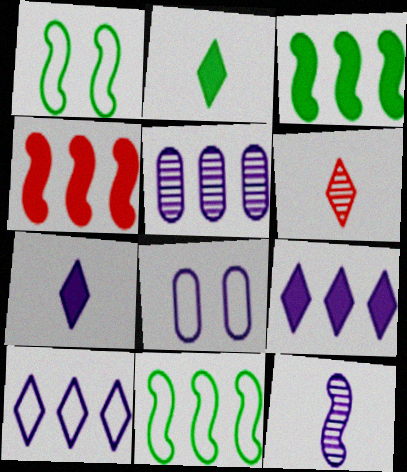[[1, 4, 12], 
[3, 6, 8], 
[8, 9, 12]]